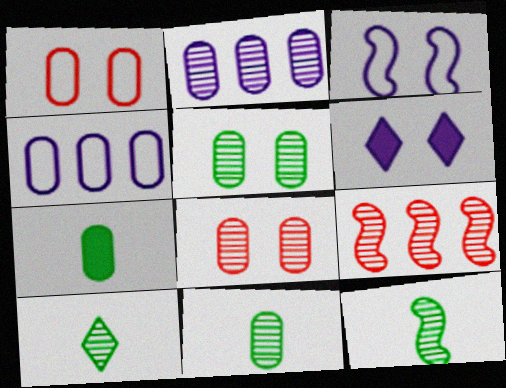[[1, 2, 7], 
[2, 8, 11], 
[4, 7, 8], 
[10, 11, 12]]